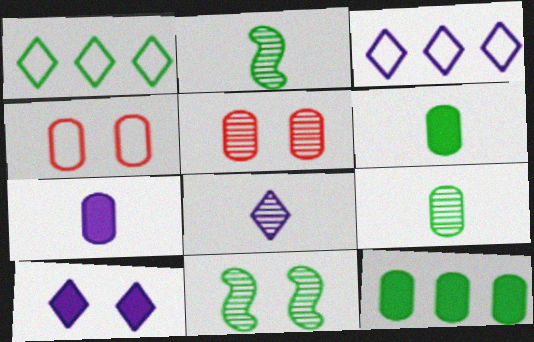[[1, 6, 11], 
[3, 8, 10], 
[4, 10, 11]]